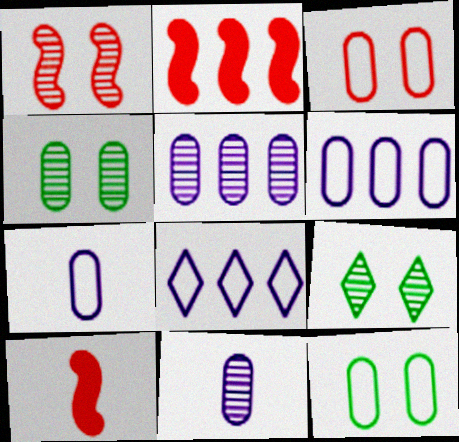[[2, 7, 9], 
[4, 8, 10], 
[6, 9, 10]]